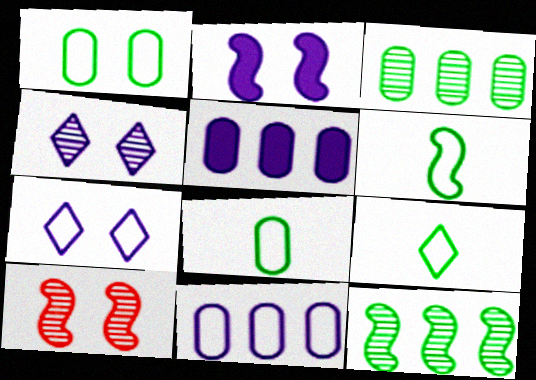[[5, 9, 10], 
[6, 8, 9]]